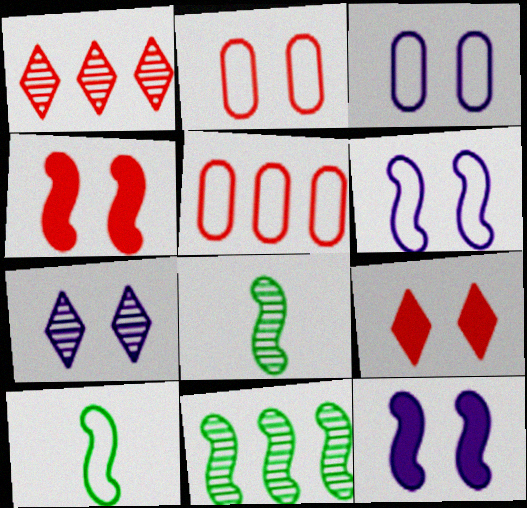[[3, 7, 12]]